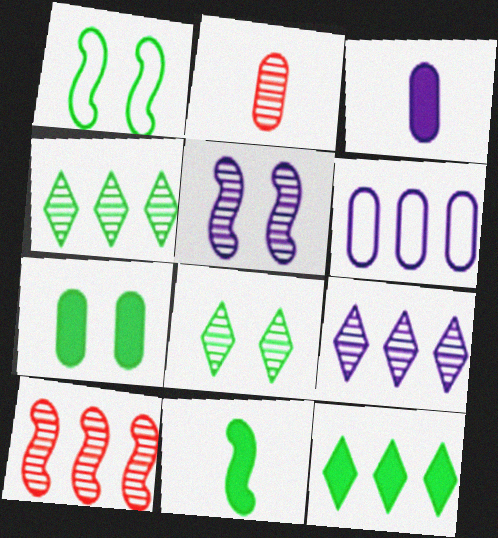[[1, 7, 8], 
[2, 4, 5], 
[2, 6, 7], 
[6, 10, 12], 
[7, 11, 12]]